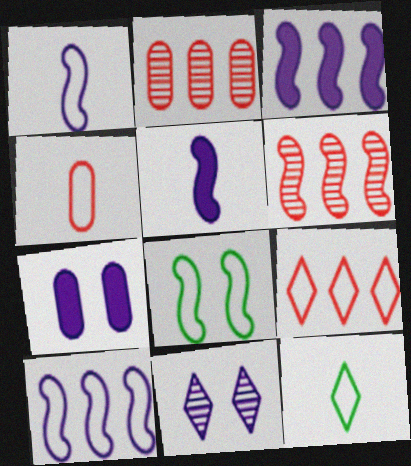[[1, 4, 12], 
[5, 6, 8], 
[6, 7, 12]]